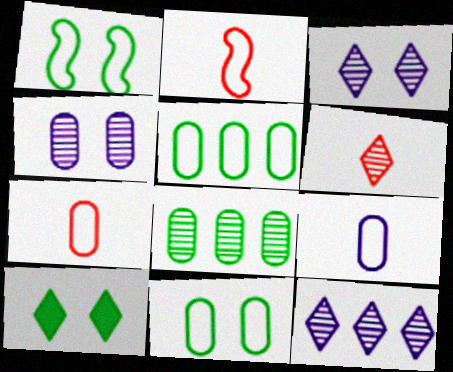[]